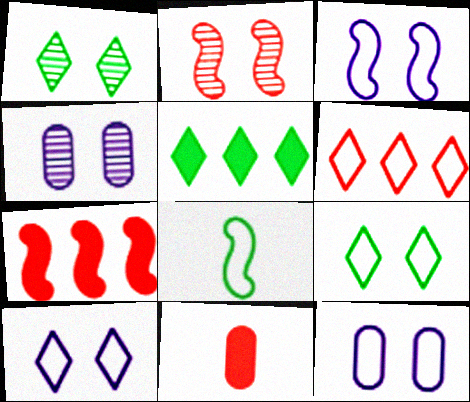[[1, 2, 4], 
[2, 6, 11], 
[3, 10, 12], 
[6, 8, 12]]